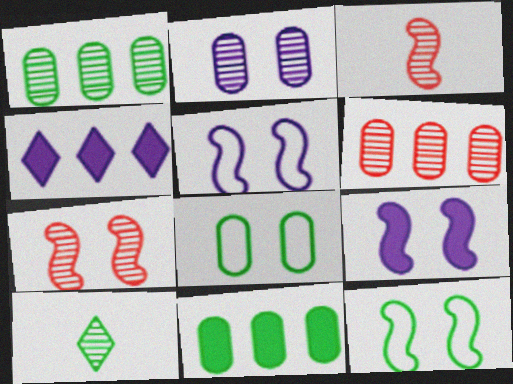[[3, 4, 8], 
[7, 9, 12], 
[10, 11, 12]]